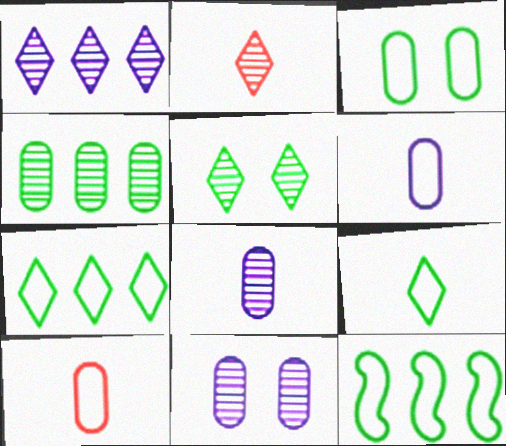[[1, 2, 5], 
[3, 9, 12]]